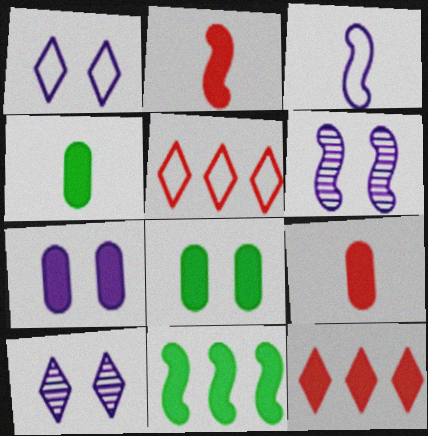[[1, 6, 7], 
[4, 5, 6]]